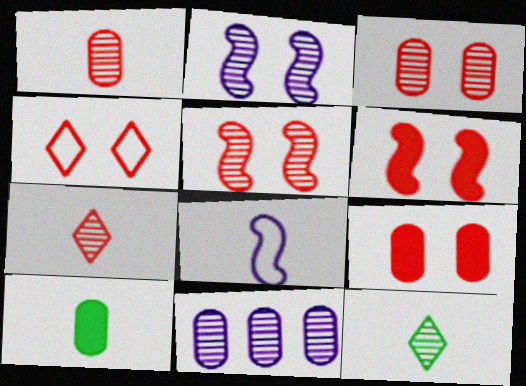[[3, 4, 6], 
[4, 5, 9], 
[5, 11, 12], 
[7, 8, 10]]